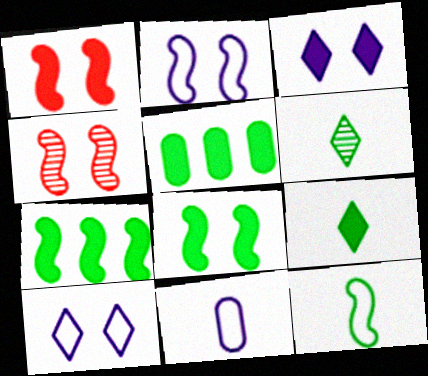[[2, 4, 8], 
[5, 8, 9]]